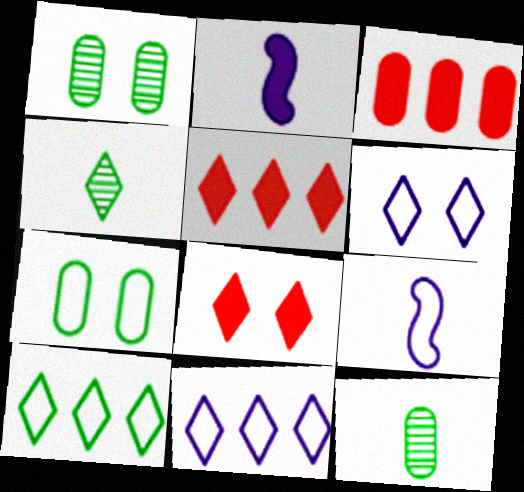[[1, 5, 9], 
[4, 5, 6], 
[4, 8, 11]]